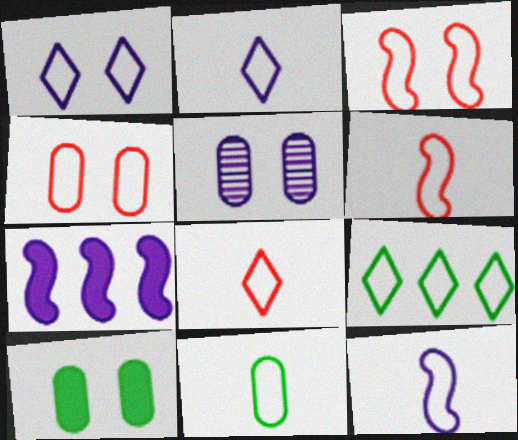[[1, 8, 9], 
[2, 5, 7], 
[2, 6, 11], 
[4, 5, 10], 
[4, 9, 12], 
[8, 11, 12]]